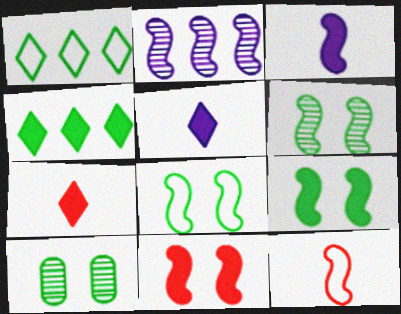[[2, 9, 12], 
[6, 8, 9]]